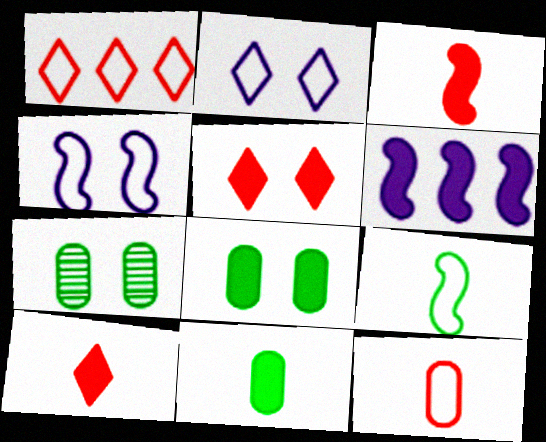[[4, 5, 7], 
[5, 6, 11], 
[6, 8, 10]]